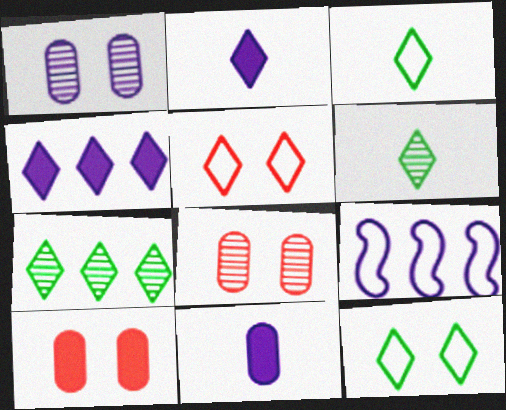[[1, 2, 9], 
[2, 5, 7], 
[4, 5, 6], 
[6, 9, 10]]